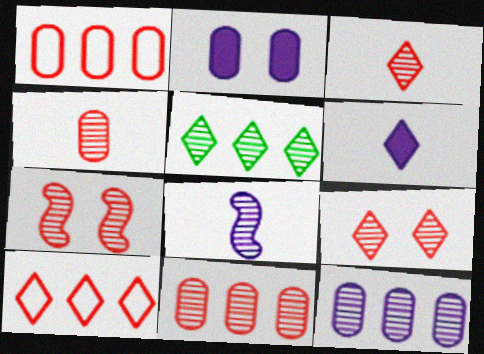[[3, 7, 11]]